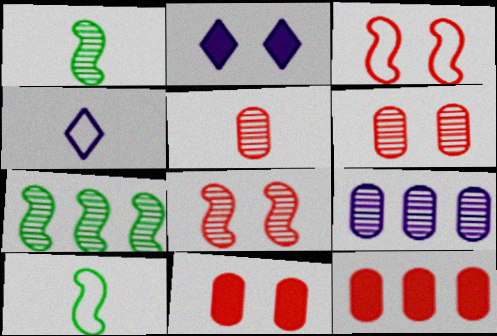[[4, 7, 11]]